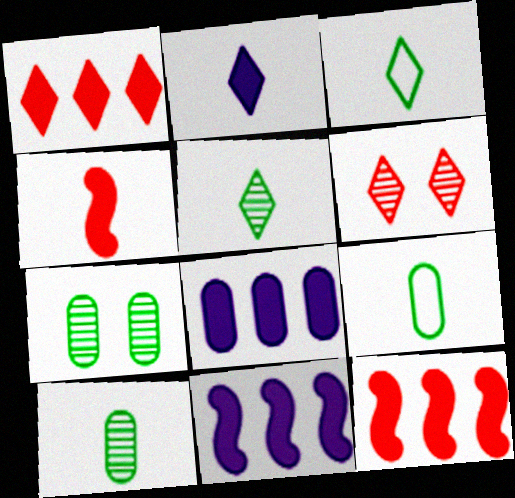[[6, 9, 11]]